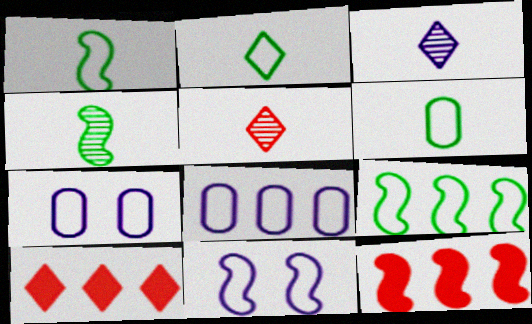[[1, 2, 6], 
[4, 7, 10], 
[4, 11, 12]]